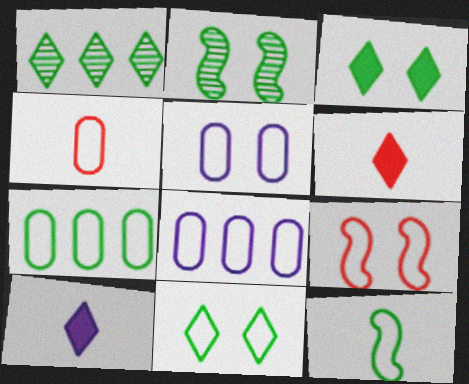[[2, 6, 8], 
[4, 5, 7], 
[5, 9, 11], 
[7, 11, 12]]